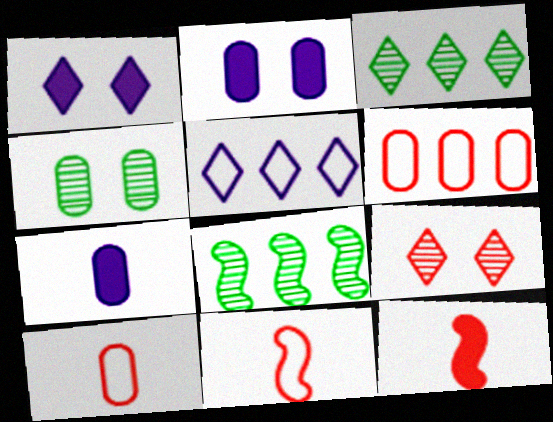[[1, 8, 10], 
[2, 3, 11], 
[4, 5, 12], 
[4, 6, 7], 
[6, 9, 12]]